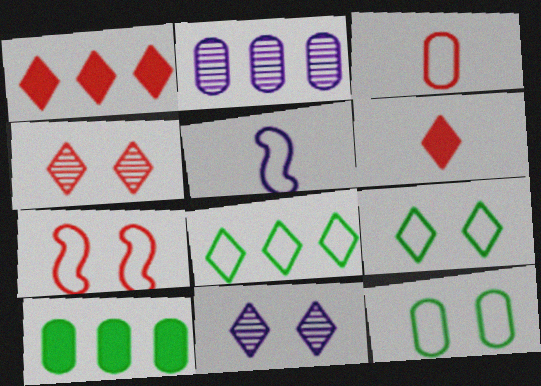[[4, 5, 10], 
[6, 8, 11]]